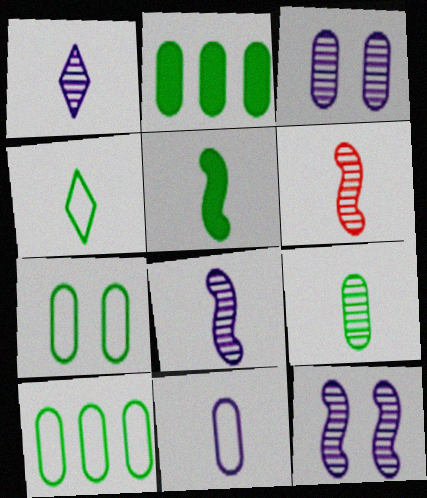[[1, 6, 9], 
[2, 7, 9], 
[4, 5, 9]]